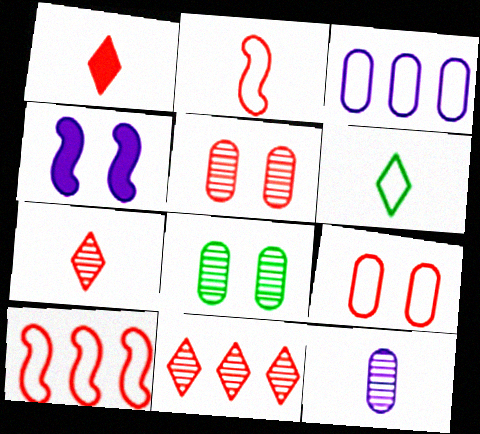[[1, 5, 10]]